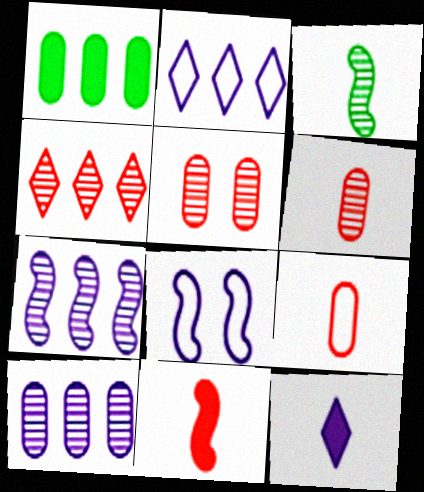[[3, 9, 12], 
[8, 10, 12]]